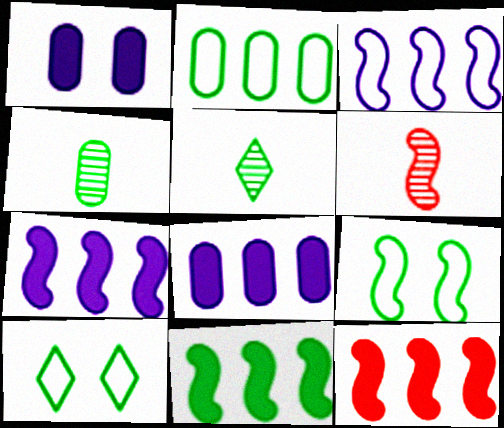[[4, 10, 11], 
[6, 7, 9], 
[6, 8, 10], 
[7, 11, 12]]